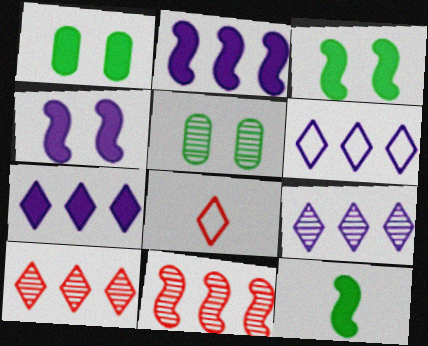[[2, 5, 8], 
[6, 7, 9]]